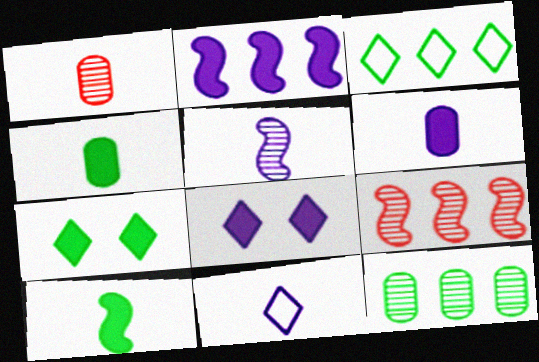[[1, 10, 11], 
[2, 6, 8], 
[5, 6, 11]]